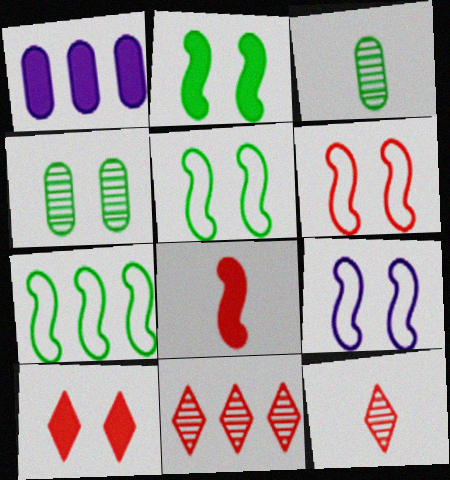[[1, 5, 12], 
[1, 7, 11], 
[4, 9, 10], 
[5, 6, 9]]